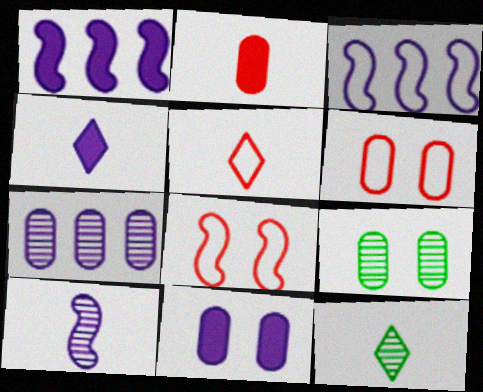[[1, 4, 11], 
[1, 5, 9], 
[1, 6, 12], 
[4, 5, 12], 
[6, 9, 11]]